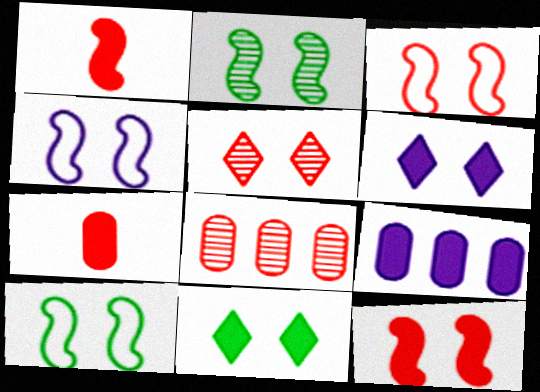[[1, 9, 11], 
[2, 4, 12], 
[3, 4, 10]]